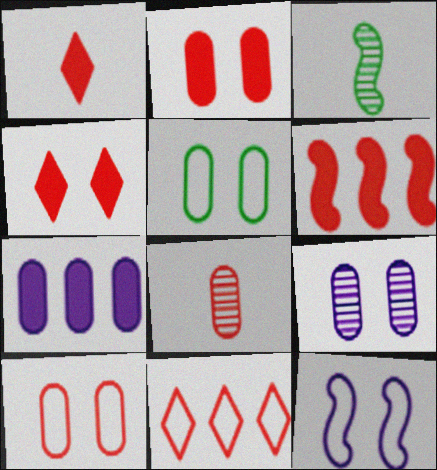[[1, 2, 6], 
[2, 5, 9], 
[3, 6, 12], 
[5, 7, 8]]